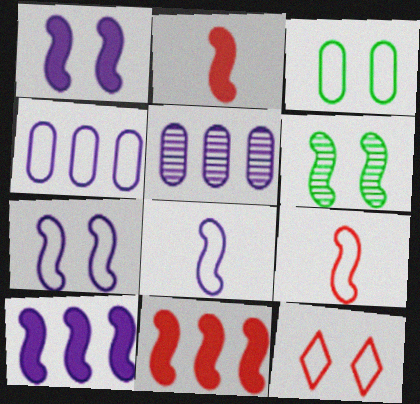[[3, 7, 12], 
[6, 8, 11], 
[6, 9, 10]]